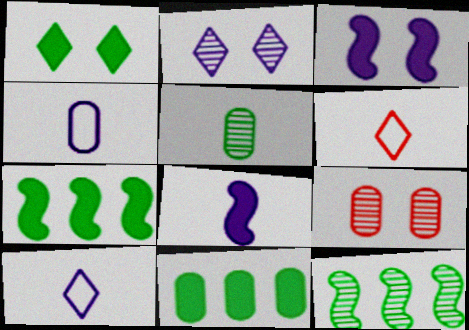[[4, 9, 11], 
[5, 6, 8], 
[7, 9, 10]]